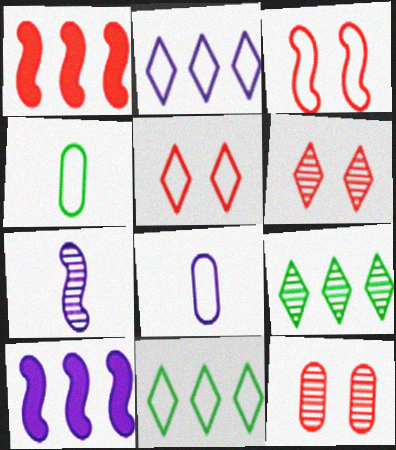[[2, 3, 4], 
[3, 8, 11], 
[4, 6, 10], 
[7, 9, 12]]